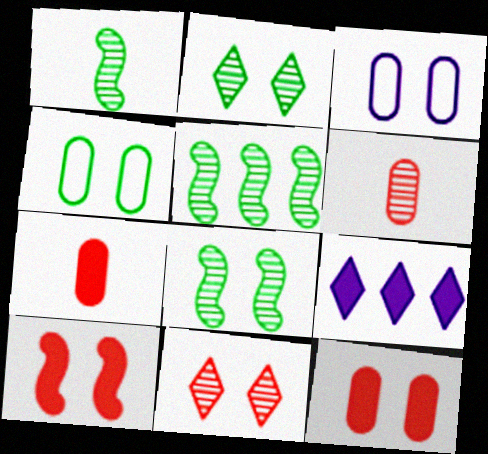[[1, 5, 8], 
[2, 3, 10]]